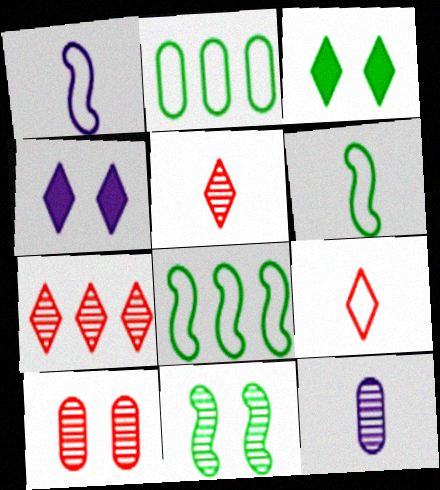[[7, 11, 12]]